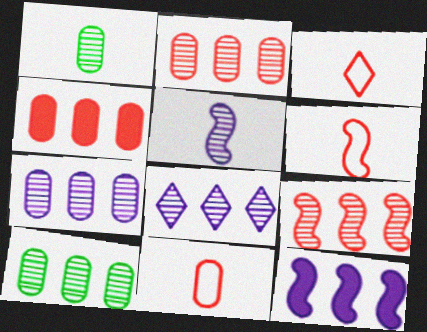[[2, 7, 10], 
[3, 6, 11], 
[8, 9, 10]]